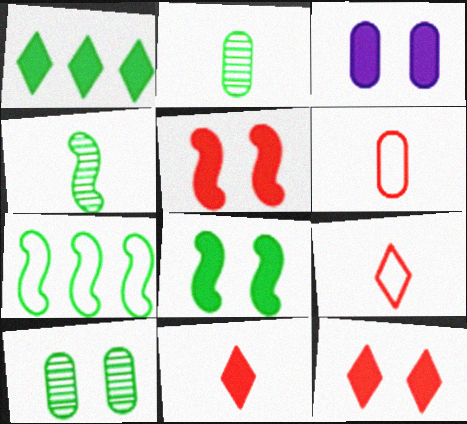[[3, 8, 12], 
[4, 7, 8]]